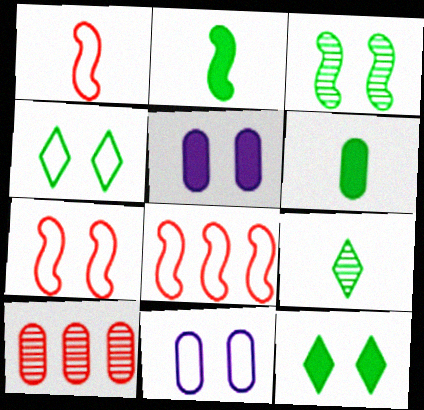[[1, 7, 8], 
[4, 7, 11], 
[5, 8, 9], 
[6, 10, 11]]